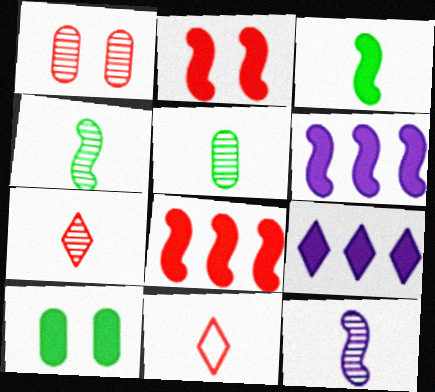[[1, 8, 11], 
[2, 3, 6], 
[5, 7, 12]]